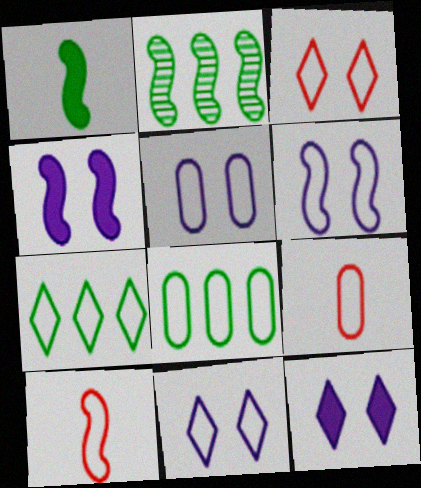[[2, 4, 10], 
[2, 9, 12], 
[5, 6, 11], 
[5, 7, 10], 
[5, 8, 9], 
[6, 7, 9], 
[8, 10, 11]]